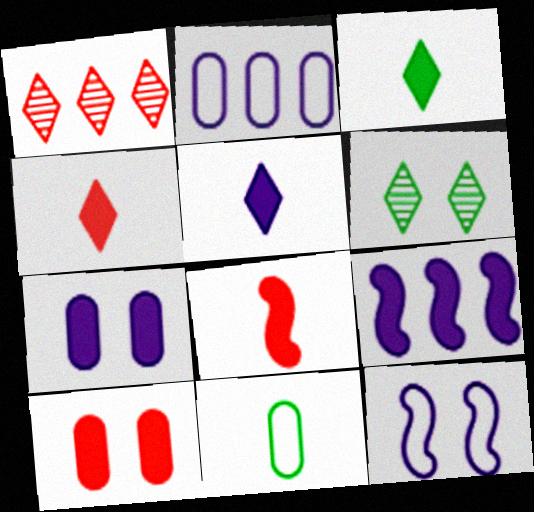[[2, 6, 8], 
[3, 4, 5], 
[3, 9, 10], 
[5, 7, 9], 
[6, 10, 12]]